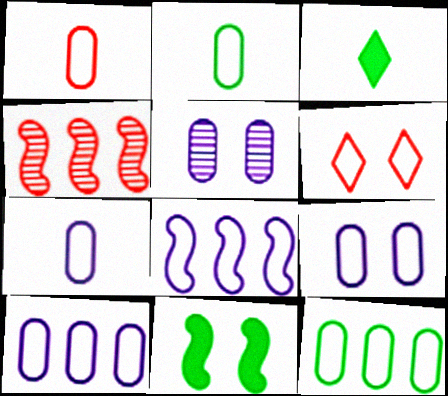[[1, 2, 7], 
[1, 9, 12], 
[2, 6, 8], 
[3, 4, 9], 
[5, 6, 11], 
[7, 9, 10]]